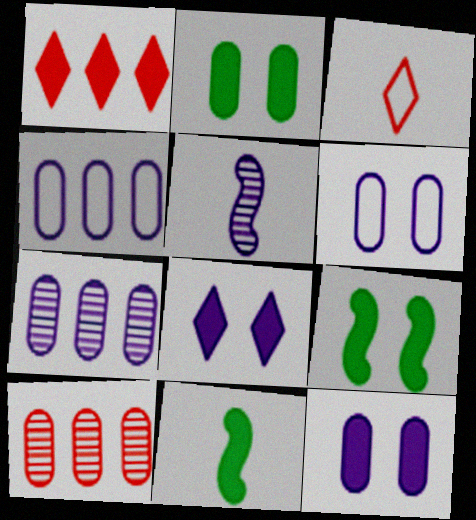[[1, 11, 12], 
[3, 7, 9], 
[4, 5, 8]]